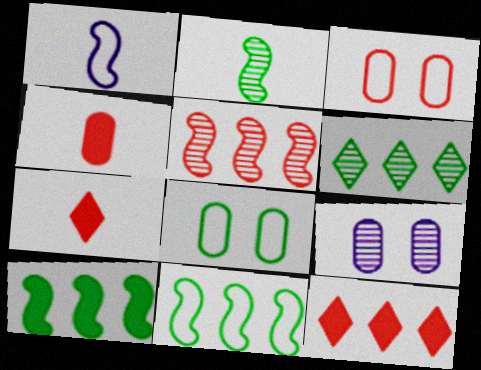[[3, 5, 7], 
[7, 9, 11]]